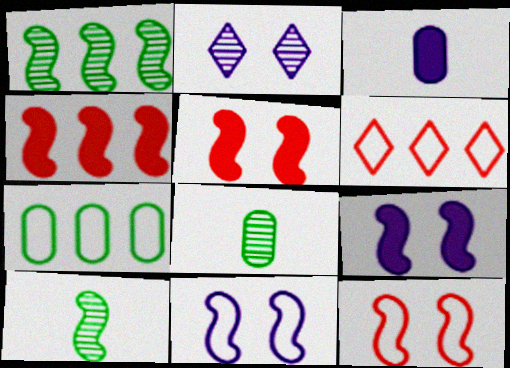[[4, 10, 11], 
[6, 8, 9]]